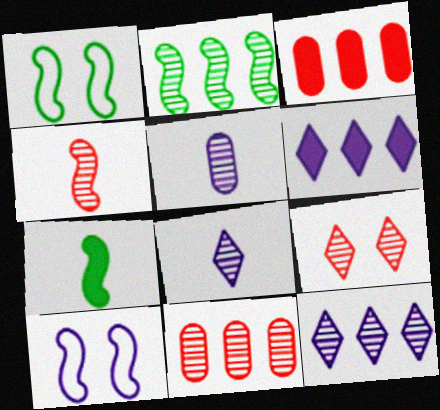[[1, 2, 7], 
[1, 3, 8], 
[2, 5, 9], 
[2, 11, 12], 
[4, 9, 11], 
[5, 6, 10]]